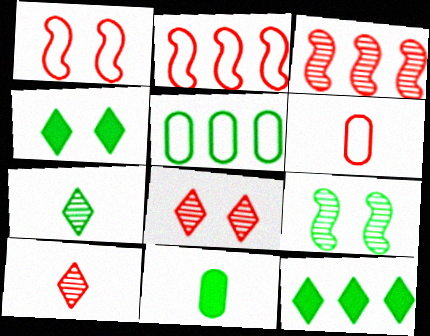[]